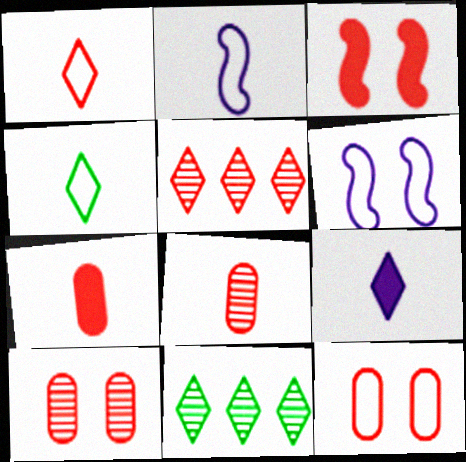[[6, 7, 11]]